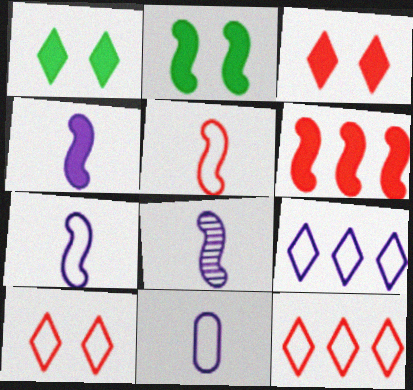[[2, 4, 6], 
[4, 7, 8]]